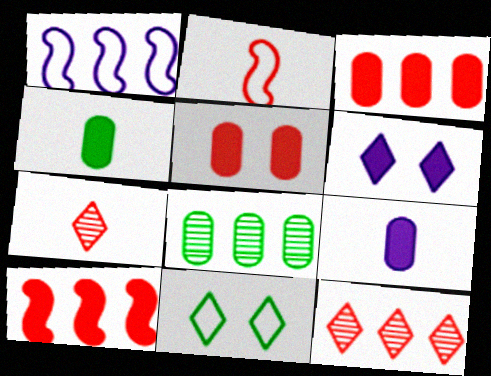[[2, 5, 12], 
[2, 6, 8], 
[4, 6, 10]]